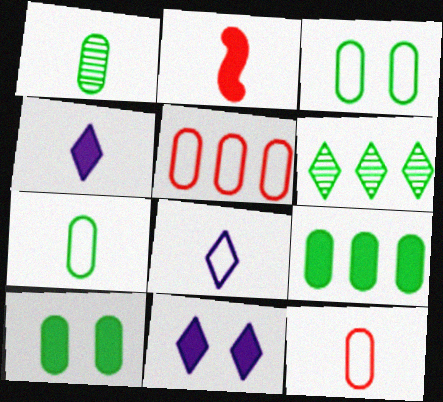[[1, 2, 8], 
[1, 3, 9], 
[2, 9, 11]]